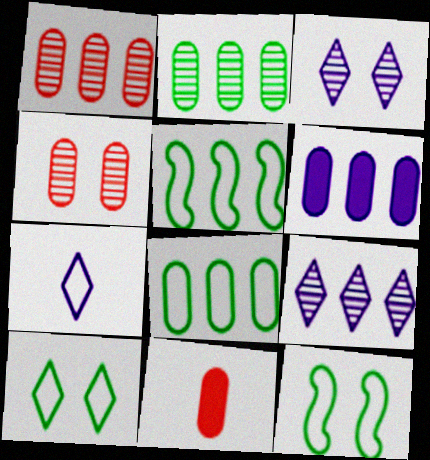[[1, 6, 8], 
[3, 5, 11], 
[9, 11, 12]]